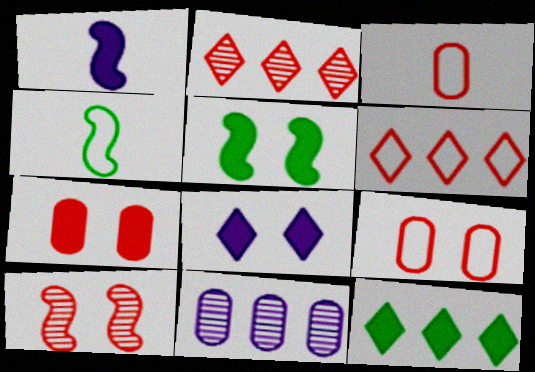[[1, 7, 12], 
[5, 7, 8]]